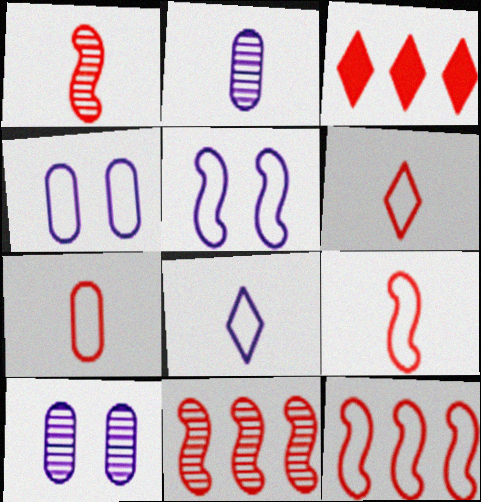[[6, 7, 9]]